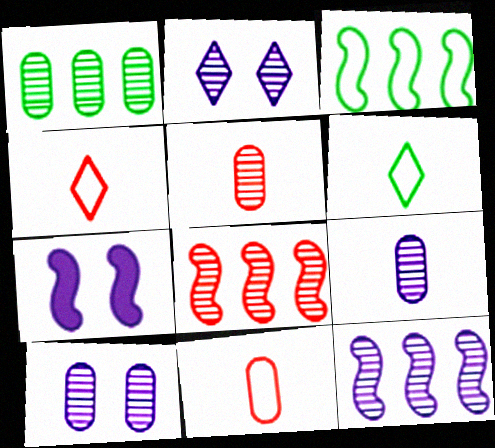[[1, 4, 7], 
[1, 5, 10], 
[2, 9, 12]]